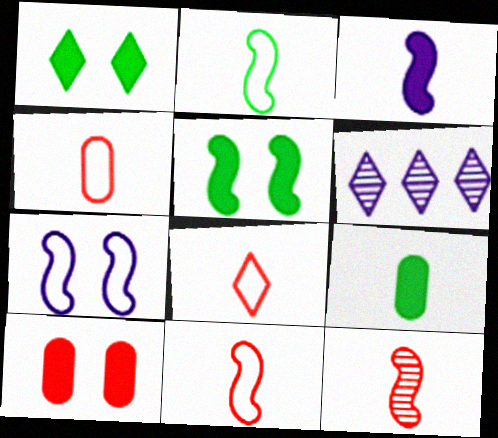[[1, 6, 8], 
[2, 3, 12], 
[2, 6, 10], 
[4, 5, 6], 
[4, 8, 11]]